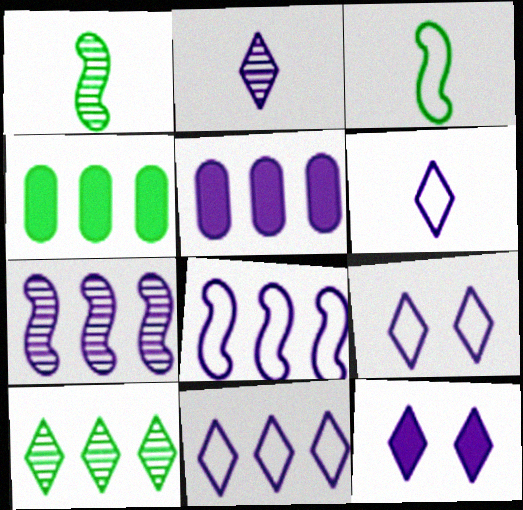[[2, 11, 12], 
[5, 7, 11], 
[6, 9, 11]]